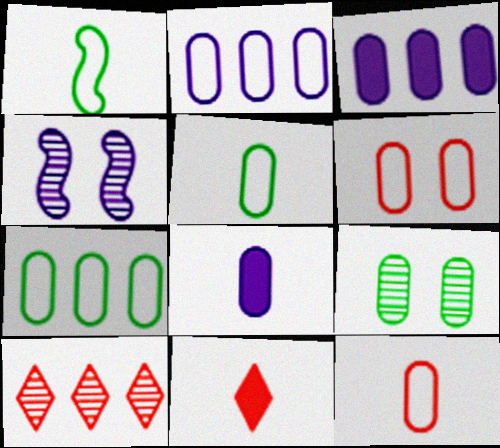[[2, 5, 6], 
[3, 9, 12], 
[4, 7, 11]]